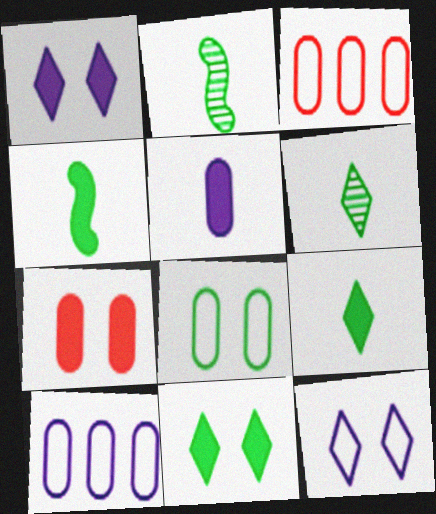[[1, 2, 3]]